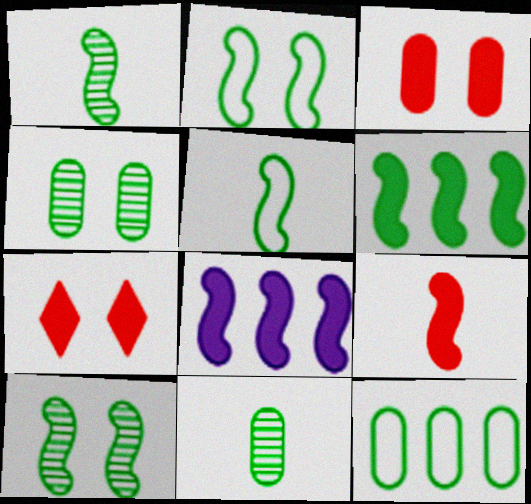[[1, 2, 6], 
[5, 6, 10]]